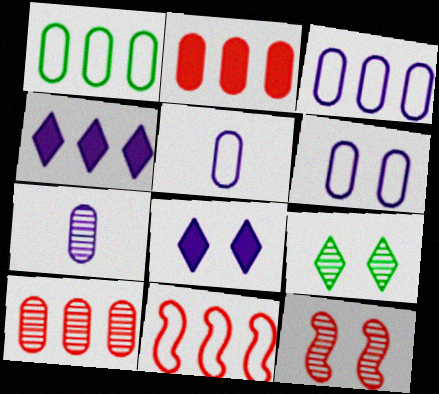[[3, 5, 6]]